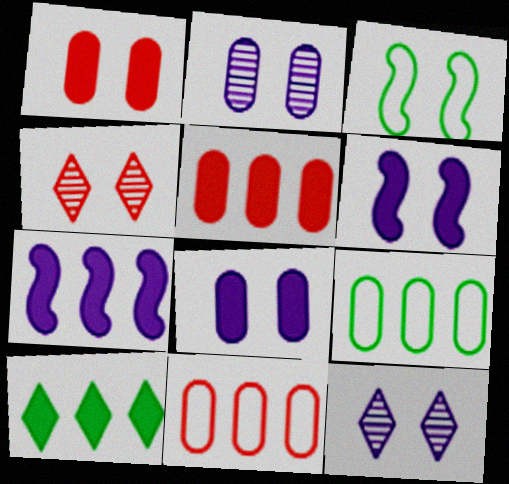[[1, 3, 12], 
[3, 4, 8], 
[5, 7, 10]]